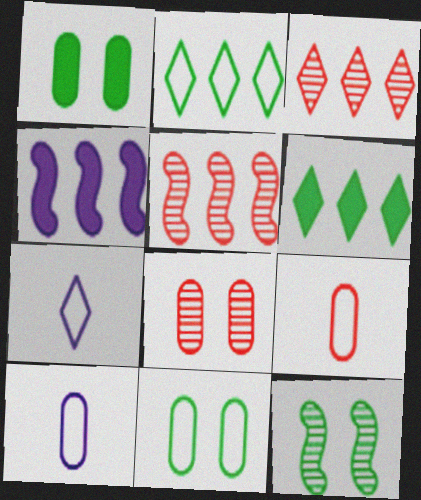[[1, 5, 7]]